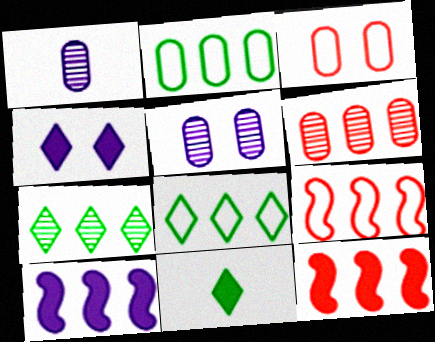[[5, 9, 11], 
[6, 8, 10]]